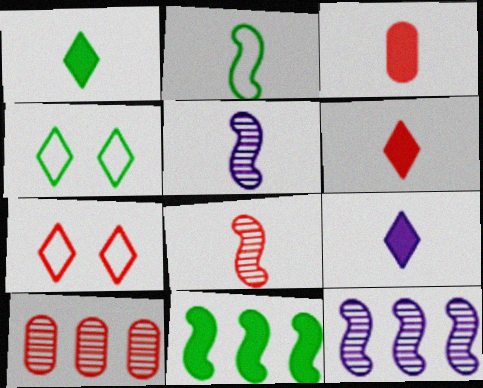[[1, 6, 9], 
[3, 4, 12]]